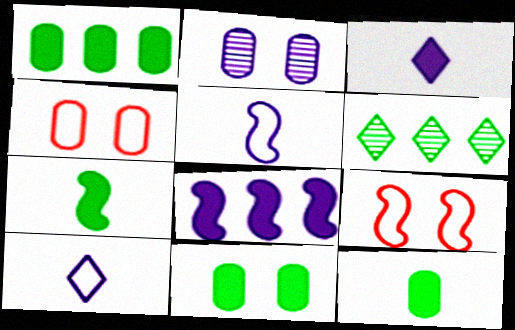[[1, 11, 12], 
[2, 4, 11], 
[2, 8, 10]]